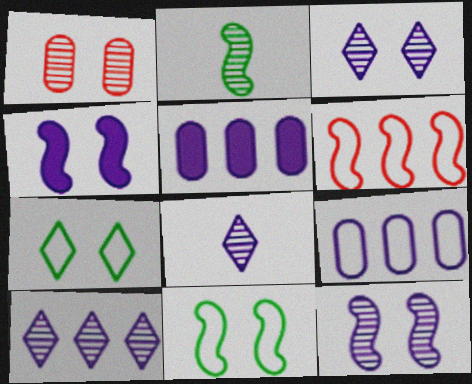[[1, 2, 10], 
[1, 4, 7], 
[2, 4, 6], 
[3, 8, 10], 
[4, 8, 9]]